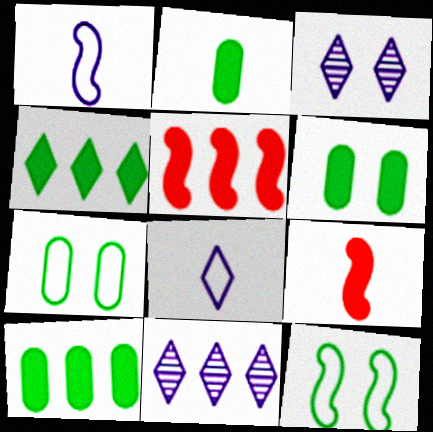[[2, 6, 10], 
[7, 9, 11]]